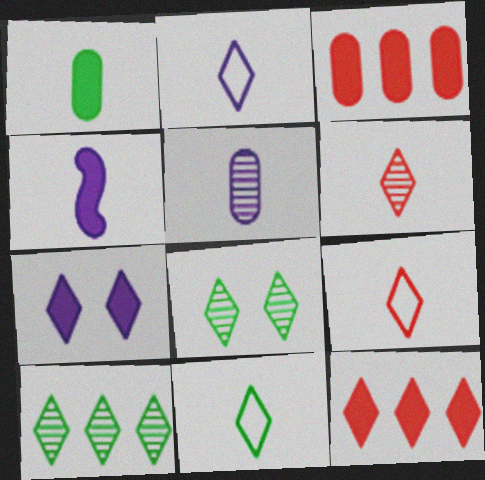[[2, 4, 5], 
[2, 8, 12], 
[2, 9, 11], 
[7, 9, 10]]